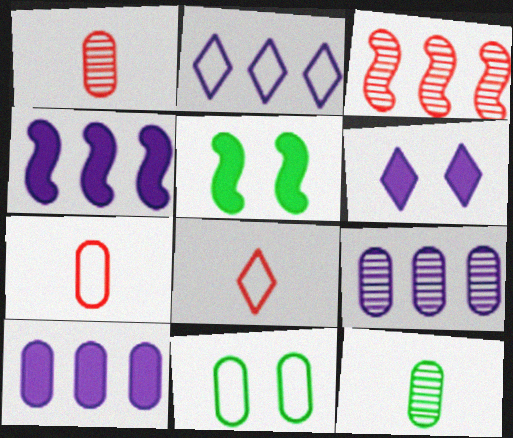[[1, 2, 5], 
[1, 10, 11], 
[2, 4, 9], 
[5, 8, 9]]